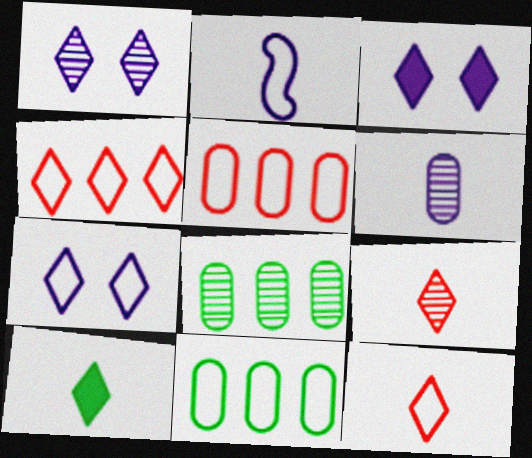[[1, 3, 7], 
[1, 4, 10]]